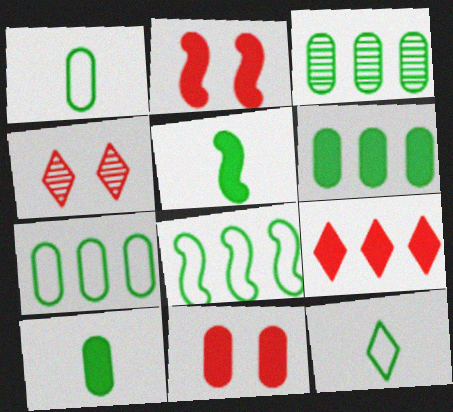[[3, 6, 7]]